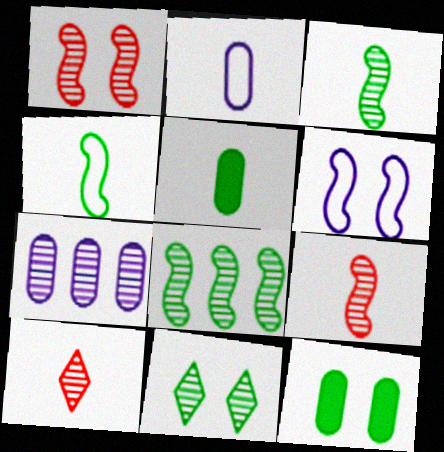[[7, 9, 11]]